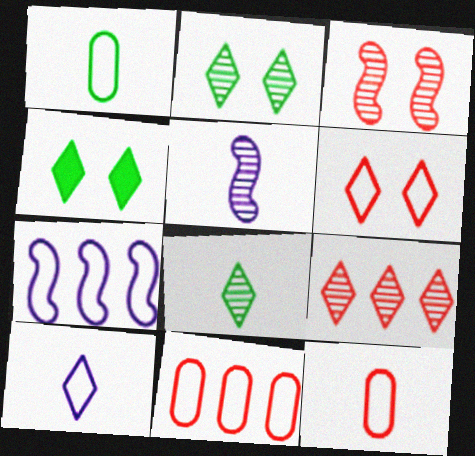[[1, 6, 7], 
[4, 5, 11], 
[4, 9, 10]]